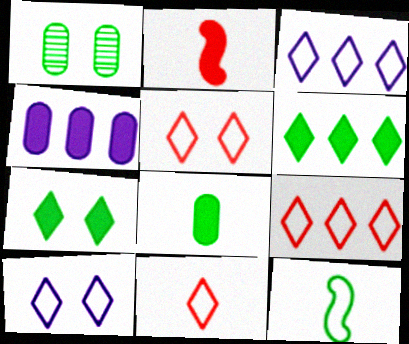[[1, 2, 3], 
[1, 6, 12], 
[2, 4, 7], 
[5, 9, 11]]